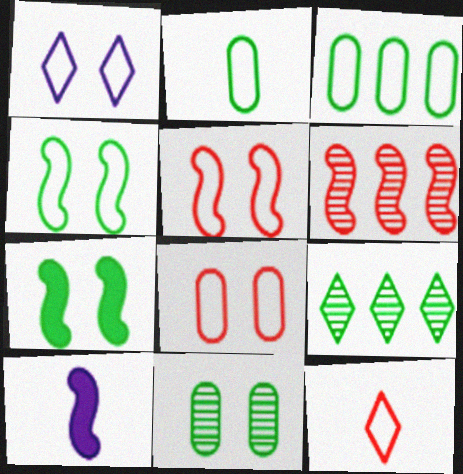[[1, 4, 8], 
[2, 7, 9], 
[4, 6, 10], 
[8, 9, 10]]